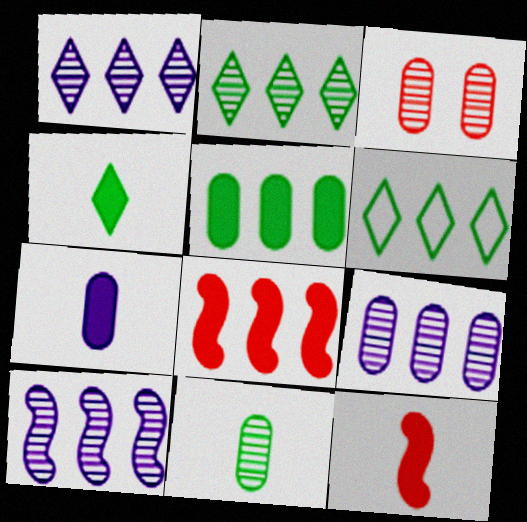[[1, 9, 10], 
[3, 9, 11], 
[4, 7, 12], 
[6, 8, 9]]